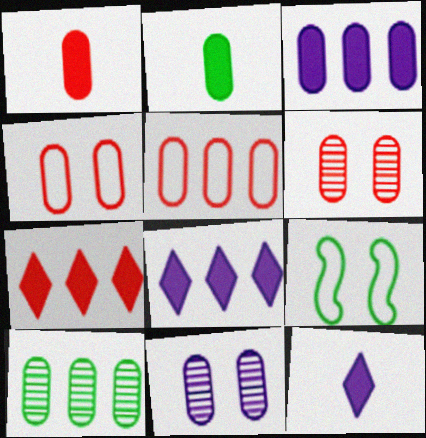[[1, 5, 6], 
[2, 5, 11], 
[3, 5, 10]]